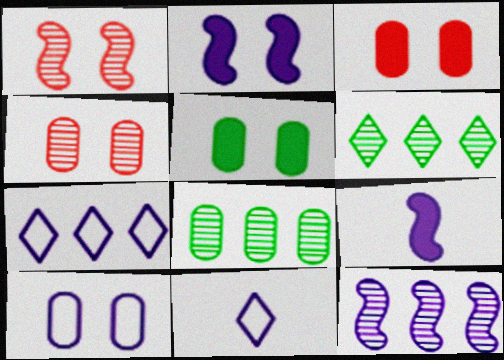[[4, 5, 10]]